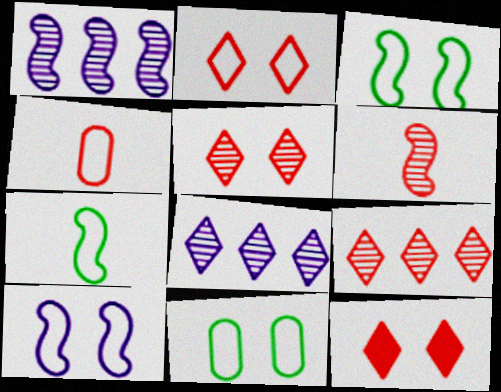[[2, 5, 12], 
[2, 10, 11]]